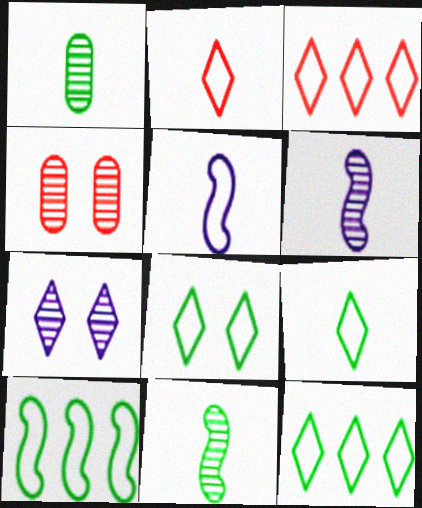[[8, 9, 12]]